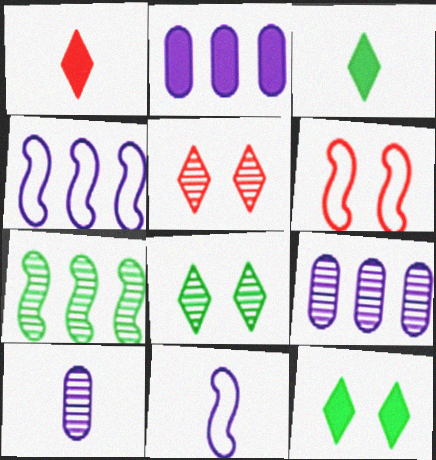[[3, 6, 9], 
[5, 7, 10]]